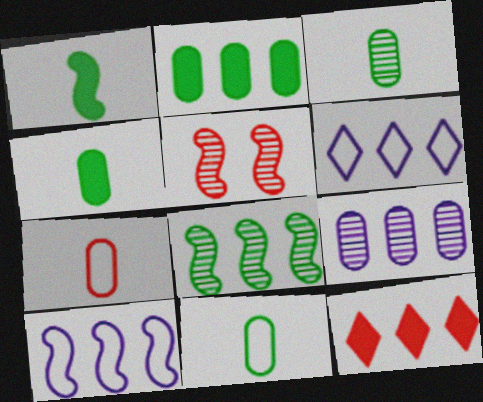[[1, 5, 10], 
[3, 4, 11], 
[4, 5, 6], 
[5, 7, 12]]